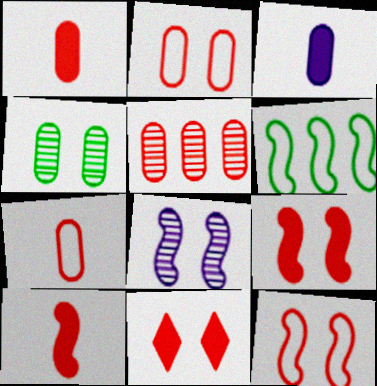[[1, 2, 5], 
[6, 8, 10]]